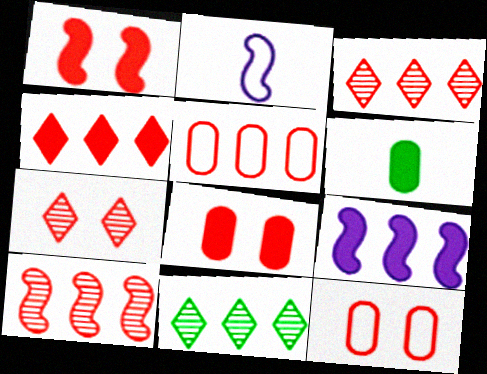[[1, 7, 12], 
[2, 8, 11], 
[4, 5, 10], 
[5, 9, 11]]